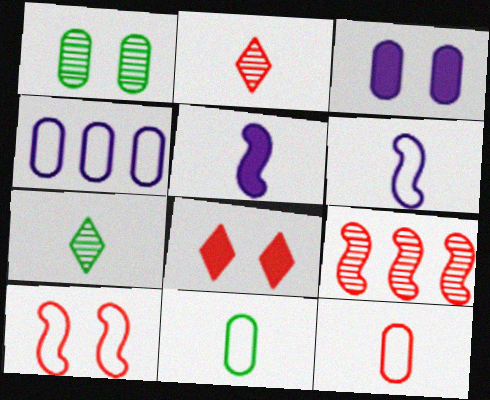[[2, 5, 11], 
[5, 7, 12], 
[8, 9, 12]]